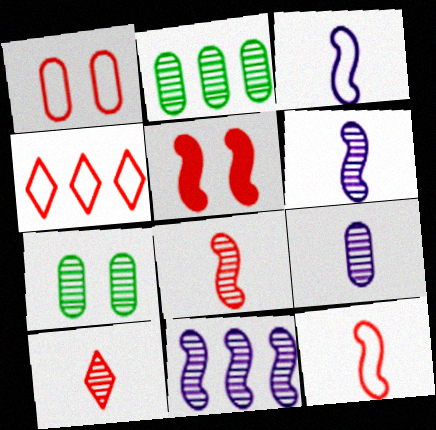[[1, 4, 12], 
[7, 10, 11]]